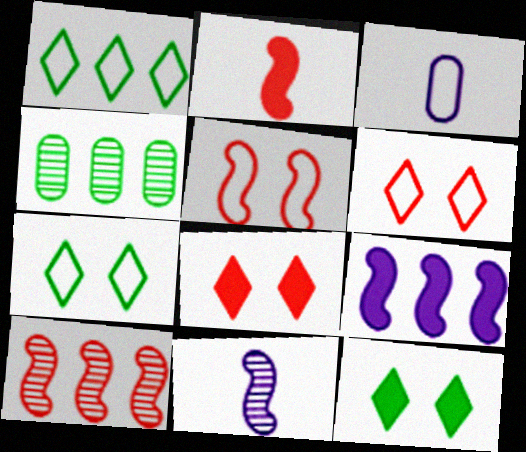[[1, 3, 5], 
[2, 5, 10], 
[3, 10, 12]]